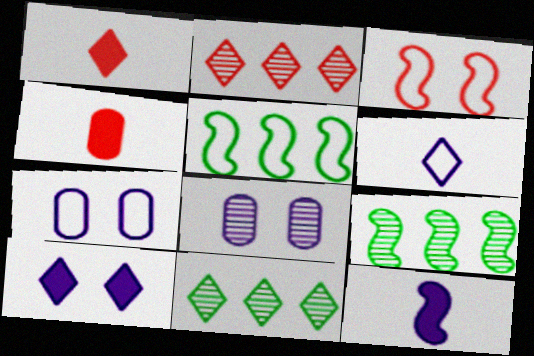[[1, 5, 8], 
[1, 7, 9], 
[2, 3, 4], 
[3, 9, 12]]